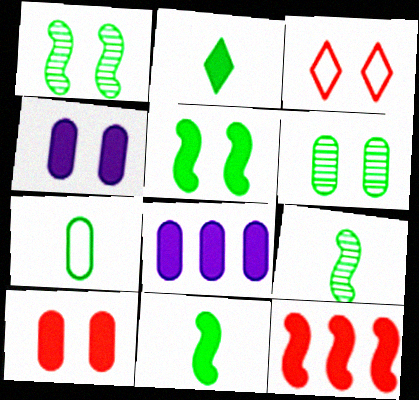[[1, 3, 4], 
[2, 4, 12], 
[2, 7, 9], 
[3, 8, 9]]